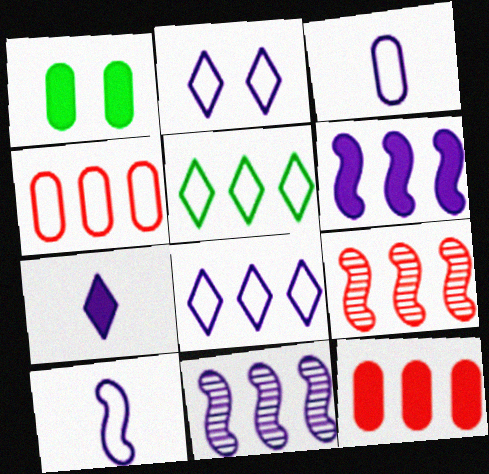[[5, 11, 12]]